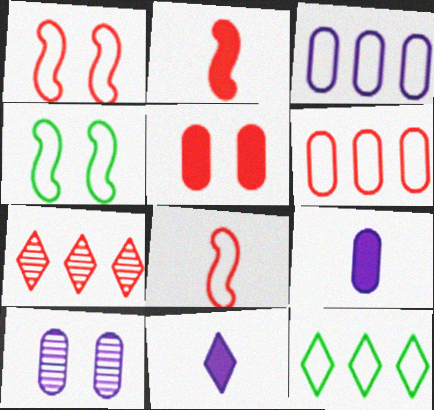[[2, 10, 12], 
[3, 9, 10], 
[4, 7, 9], 
[5, 7, 8]]